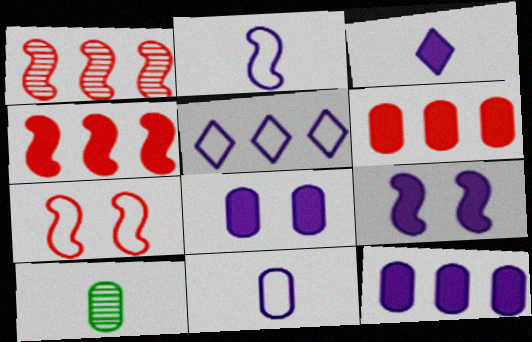[[3, 9, 12]]